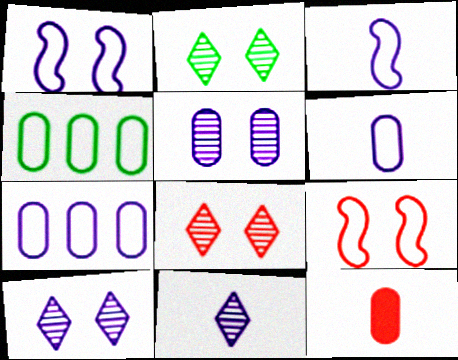[[2, 8, 10], 
[4, 5, 12]]